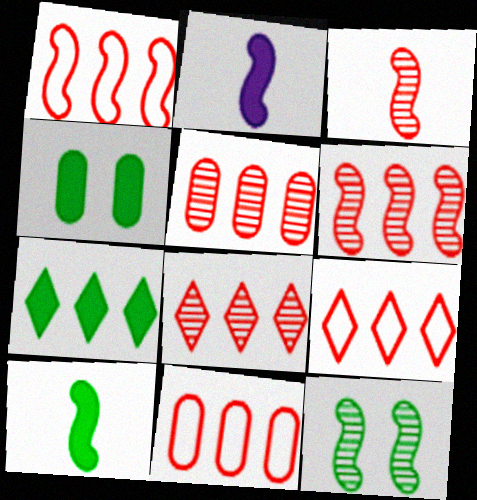[[1, 2, 12], 
[1, 9, 11], 
[4, 7, 10], 
[5, 6, 8]]